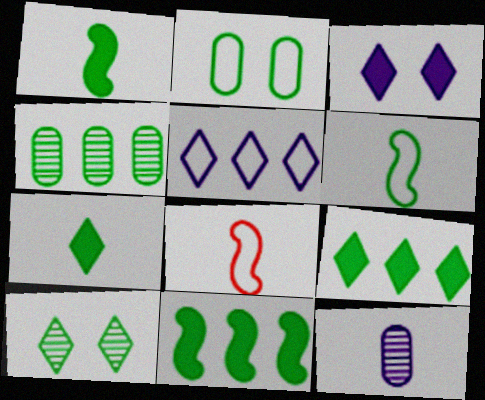[[2, 5, 8], 
[3, 4, 8], 
[7, 8, 12]]